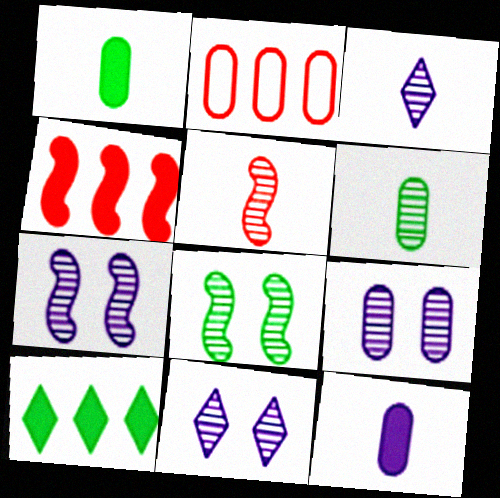[[1, 2, 9], 
[3, 5, 6], 
[7, 9, 11]]